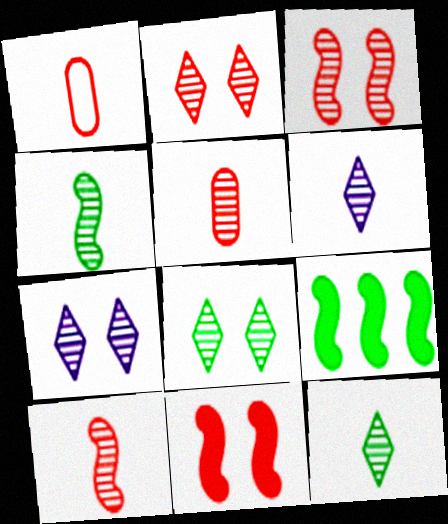[[1, 7, 9], 
[2, 7, 8], 
[4, 5, 6]]